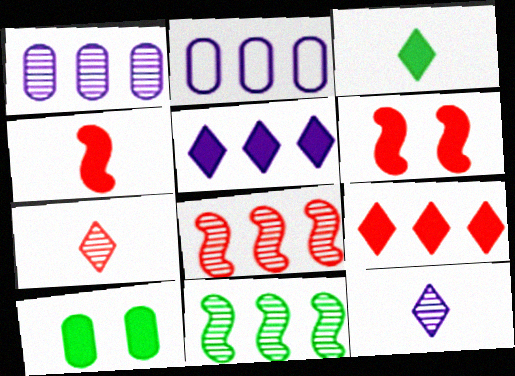[[2, 9, 11], 
[4, 5, 10]]